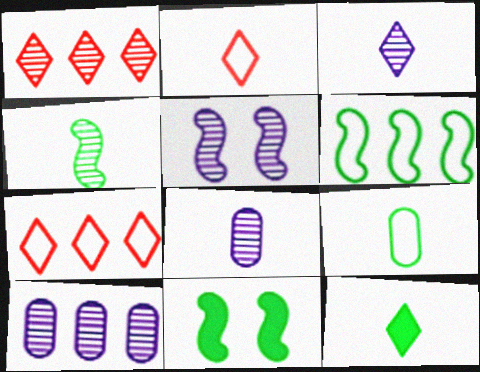[[2, 3, 12], 
[2, 10, 11], 
[3, 5, 10], 
[4, 6, 11], 
[4, 9, 12], 
[7, 8, 11]]